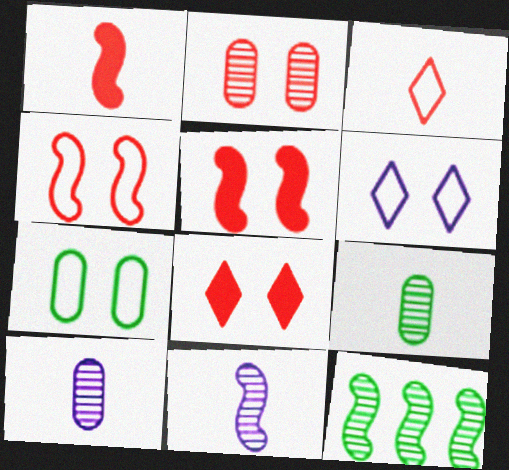[[2, 4, 8], 
[4, 6, 7]]